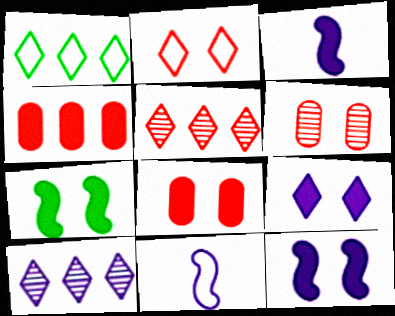[[1, 3, 6], 
[7, 8, 9]]